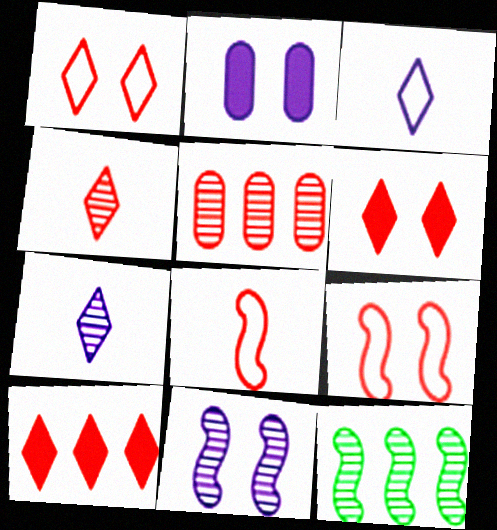[[1, 4, 10], 
[5, 6, 8]]